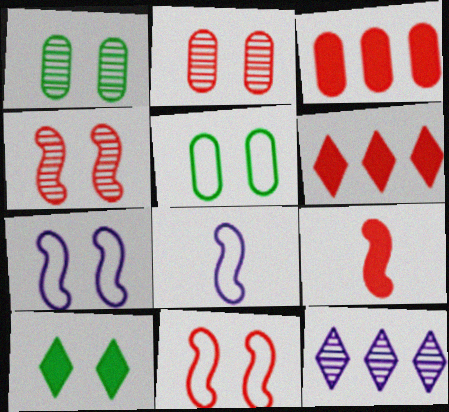[[1, 6, 8], 
[2, 7, 10], 
[5, 9, 12]]